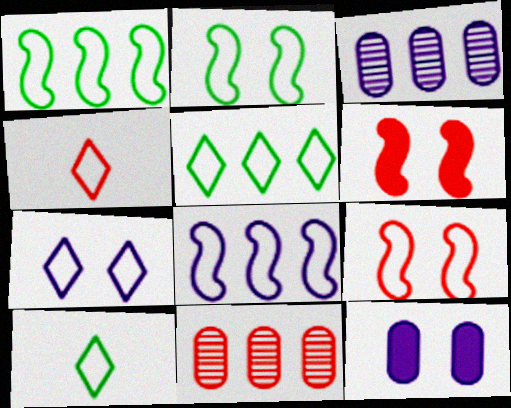[[3, 6, 10], 
[4, 5, 7], 
[4, 6, 11]]